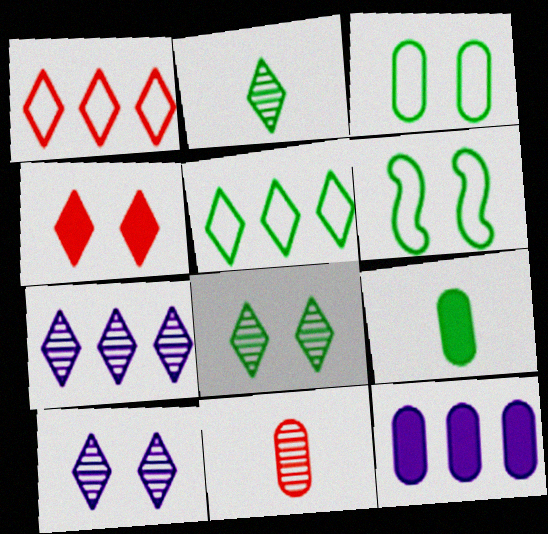[[3, 11, 12]]